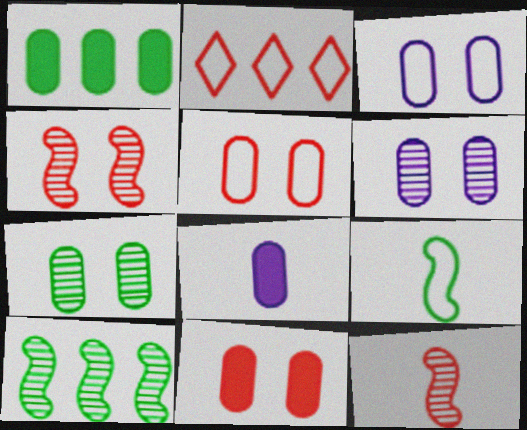[[1, 8, 11], 
[2, 3, 9], 
[2, 11, 12], 
[3, 7, 11]]